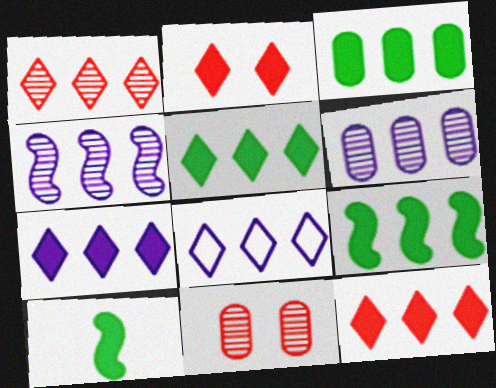[[1, 5, 8], 
[3, 5, 9], 
[5, 7, 12], 
[8, 10, 11]]